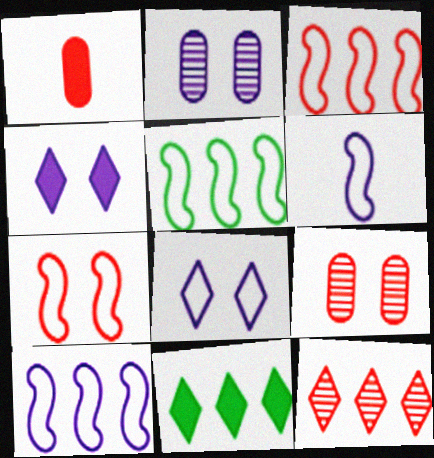[[1, 7, 12], 
[3, 5, 10], 
[5, 6, 7], 
[6, 9, 11]]